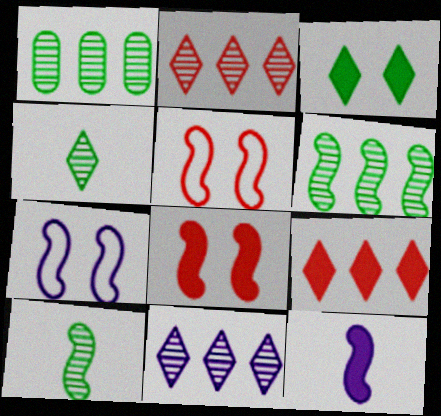[[5, 6, 12]]